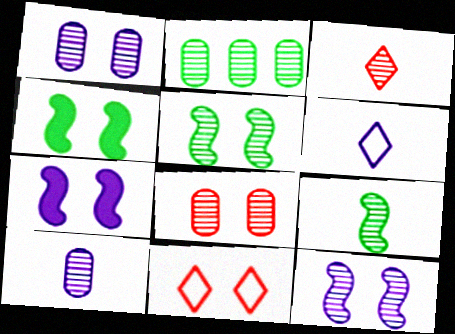[[1, 4, 11], 
[2, 3, 12], 
[2, 8, 10], 
[3, 9, 10]]